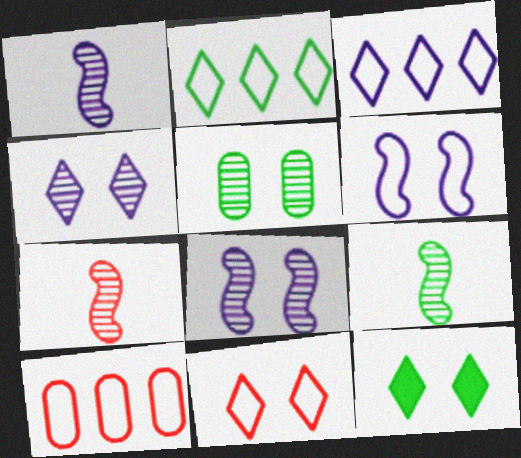[[1, 7, 9], 
[1, 10, 12], 
[4, 11, 12]]